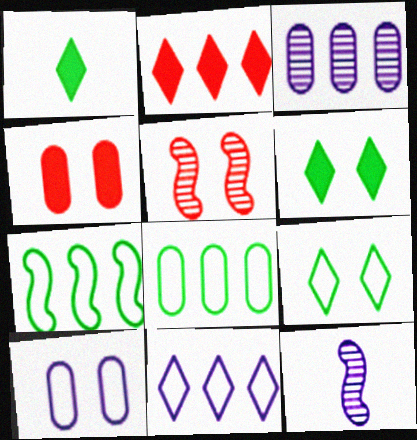[[2, 3, 7], 
[5, 6, 10]]